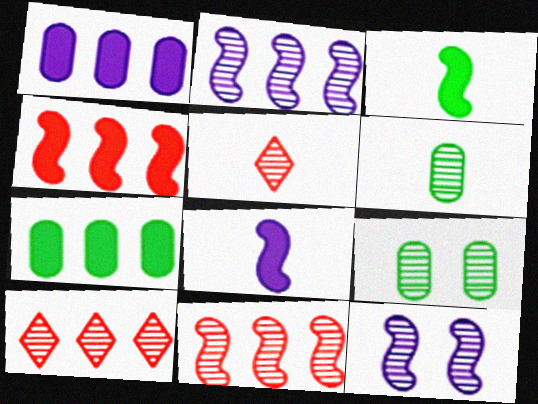[[2, 5, 9], 
[6, 10, 12]]